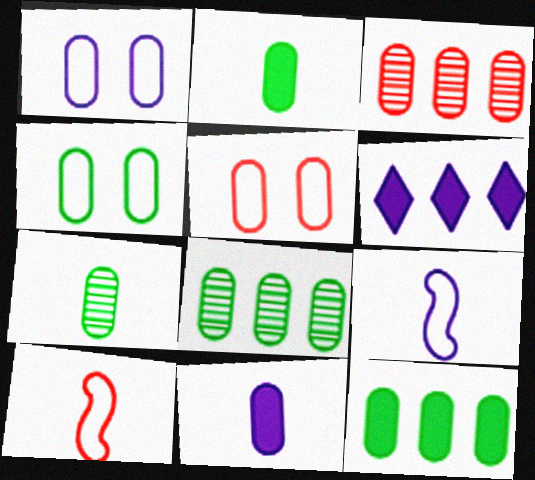[[1, 2, 3], 
[1, 4, 5], 
[2, 4, 8], 
[3, 4, 11], 
[4, 7, 12], 
[5, 8, 11]]